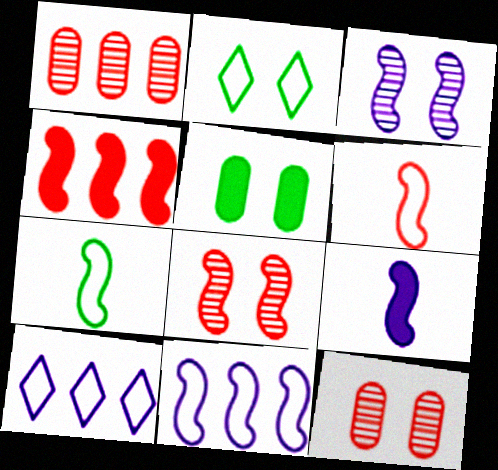[[1, 2, 9], 
[3, 4, 7], 
[3, 9, 11], 
[4, 6, 8]]